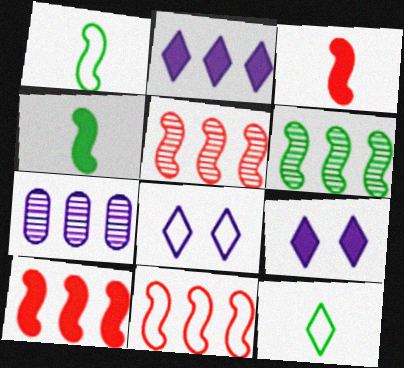[[5, 10, 11]]